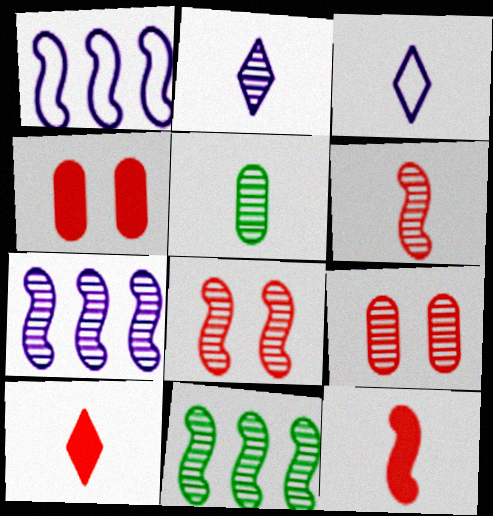[[2, 5, 6], 
[2, 9, 11], 
[3, 4, 11], 
[3, 5, 12]]